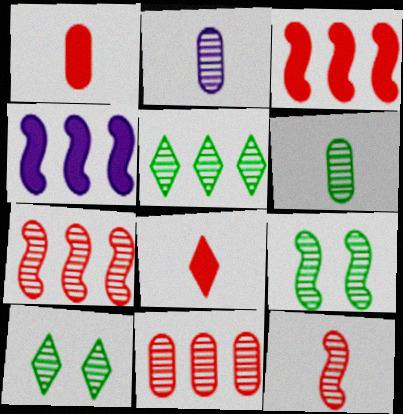[[2, 7, 10], 
[5, 6, 9]]